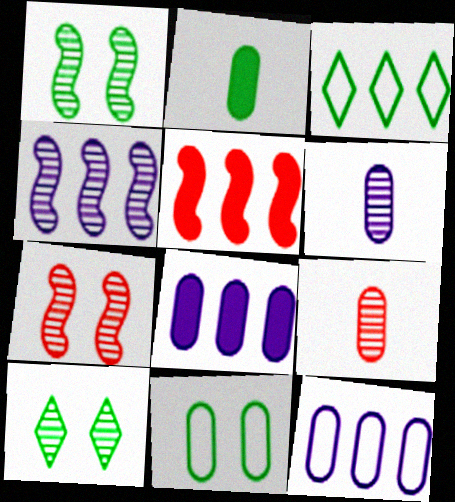[[1, 2, 3], 
[4, 9, 10], 
[8, 9, 11]]